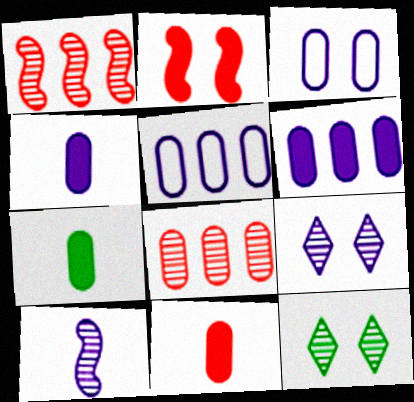[[2, 3, 12], 
[3, 7, 8], 
[4, 7, 11], 
[8, 10, 12]]